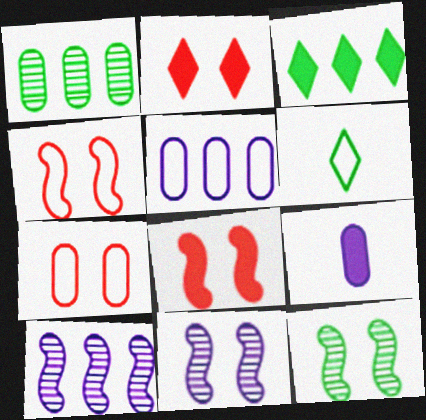[[1, 7, 9], 
[3, 8, 9], 
[4, 5, 6]]